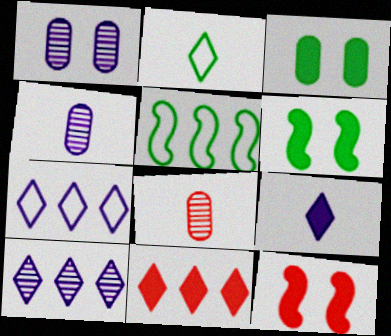[[6, 7, 8]]